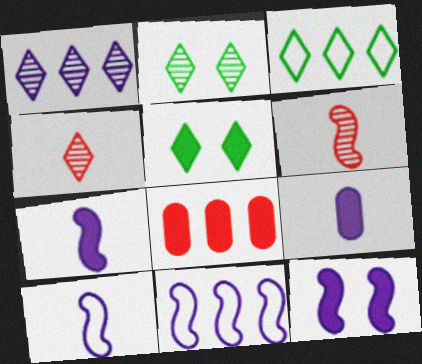[[1, 2, 4], 
[2, 8, 10], 
[5, 7, 8]]